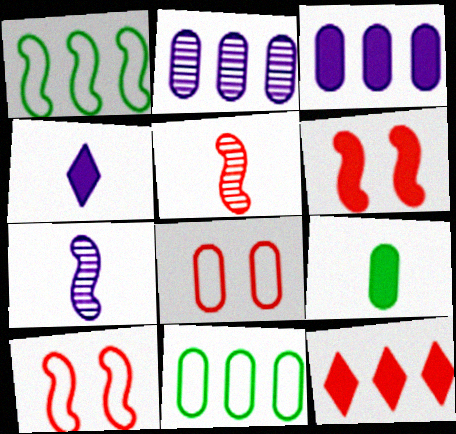[[1, 2, 12], 
[1, 6, 7], 
[2, 8, 9], 
[5, 8, 12]]